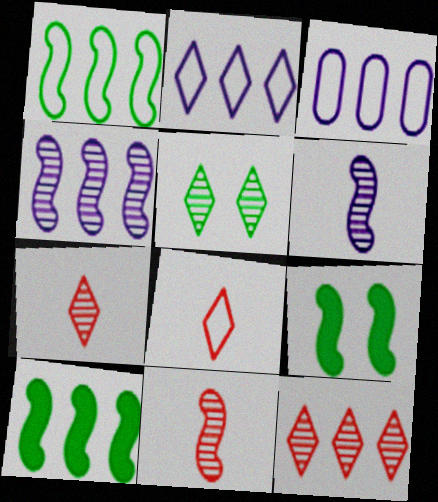[[3, 7, 9], 
[3, 10, 12]]